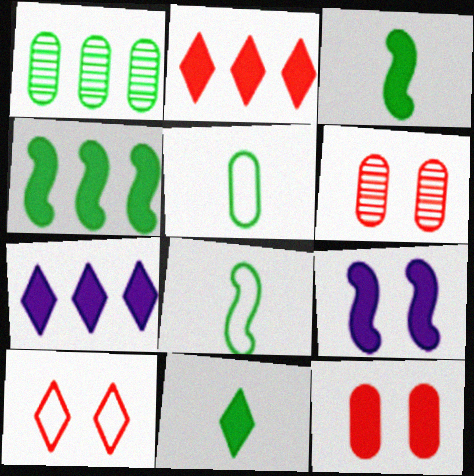[[3, 7, 12], 
[6, 7, 8]]